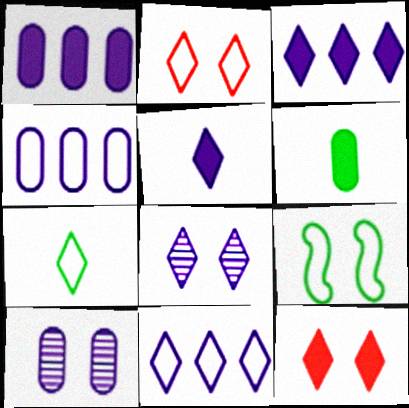[[2, 7, 11], 
[5, 8, 11], 
[9, 10, 12]]